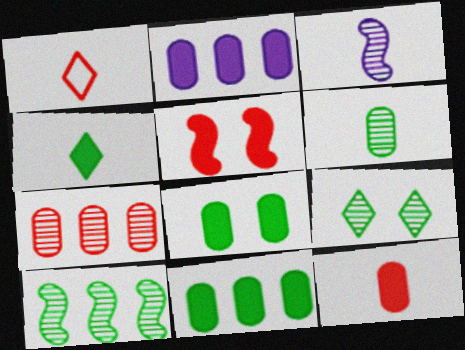[[1, 5, 7], 
[2, 4, 5], 
[2, 8, 12], 
[3, 7, 9], 
[6, 9, 10]]